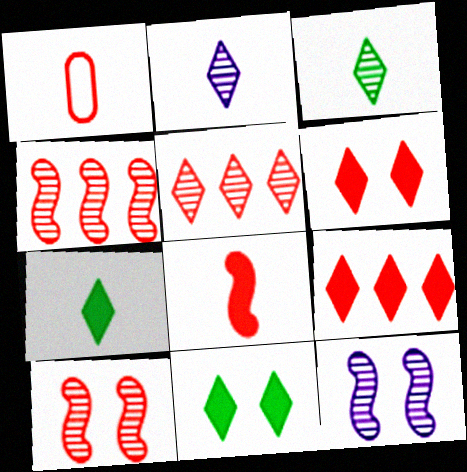[[1, 4, 6], 
[1, 9, 10]]